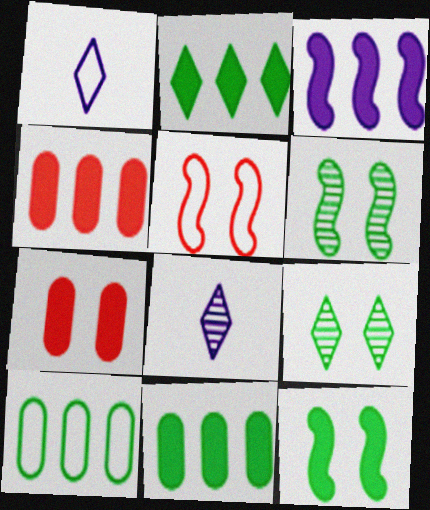[[1, 4, 6], 
[1, 5, 10], 
[2, 3, 4], 
[5, 8, 11]]